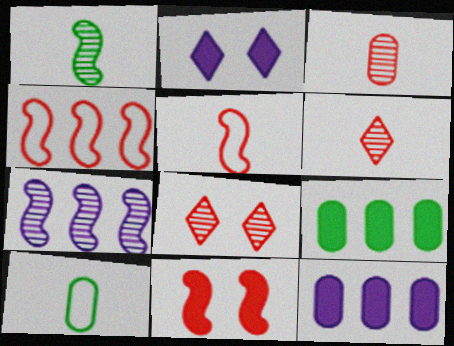[]